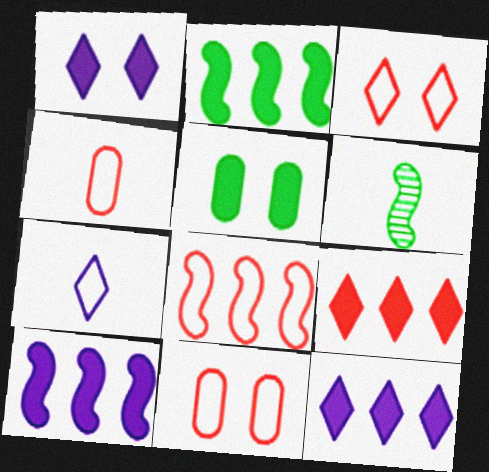[[3, 4, 8], 
[6, 11, 12]]